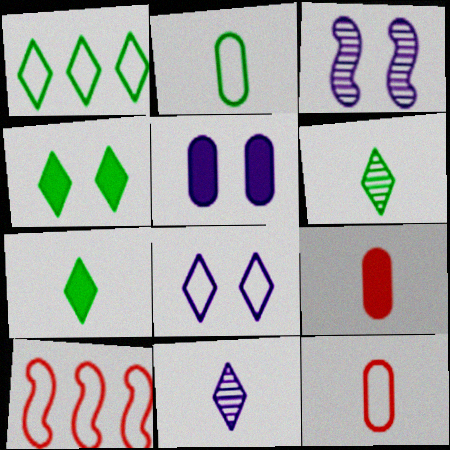[[1, 3, 9], 
[1, 4, 6], 
[2, 8, 10], 
[3, 5, 8], 
[5, 6, 10]]